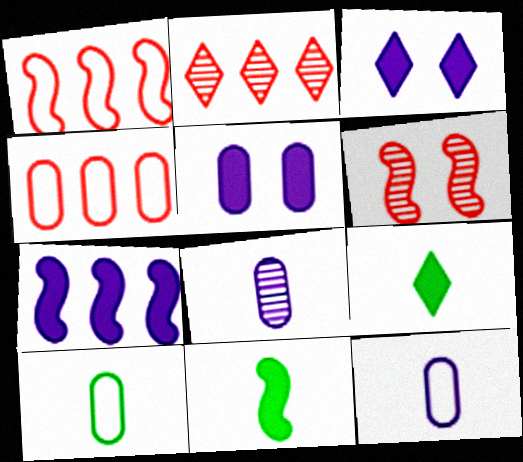[]